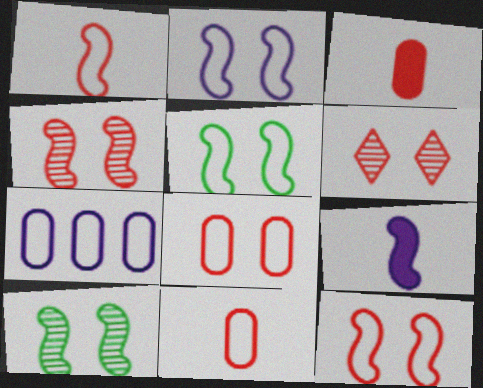[[2, 5, 12]]